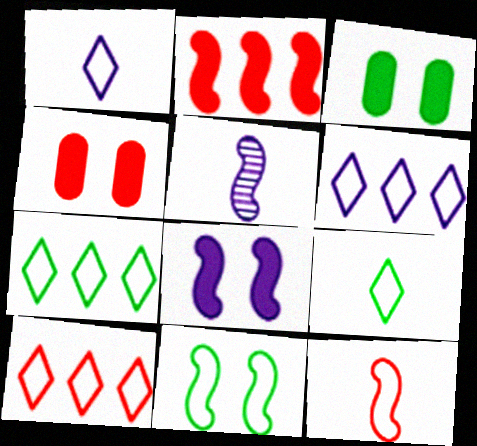[[2, 5, 11], 
[3, 5, 10], 
[4, 5, 7], 
[6, 7, 10]]